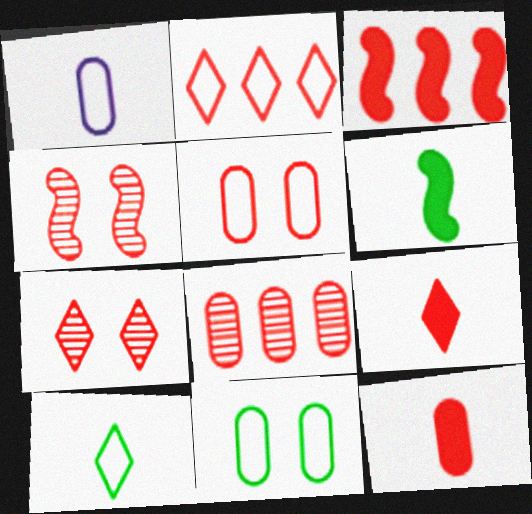[[2, 3, 8], 
[2, 4, 12], 
[2, 7, 9], 
[5, 8, 12]]